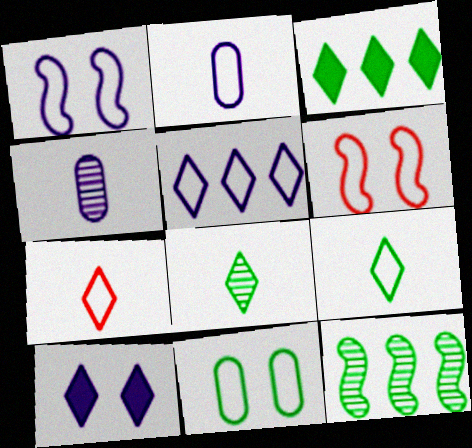[[1, 2, 5], 
[3, 4, 6]]